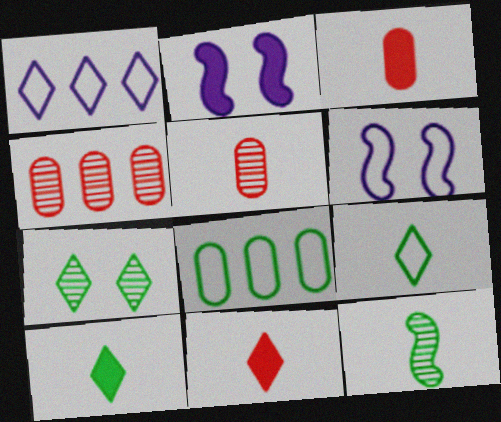[[1, 7, 11], 
[2, 4, 9], 
[4, 6, 10]]